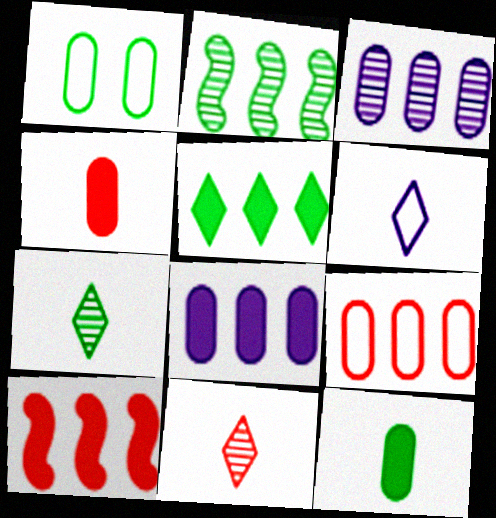[[1, 3, 4], 
[5, 8, 10]]